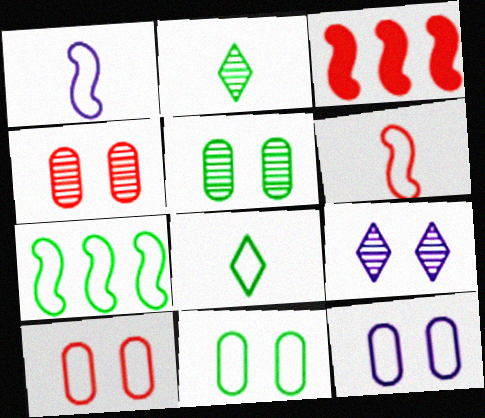[[2, 3, 12], 
[7, 8, 11], 
[10, 11, 12]]